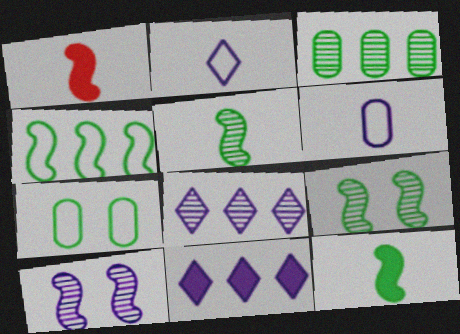[[1, 4, 10], 
[1, 7, 8], 
[4, 9, 12], 
[6, 10, 11]]